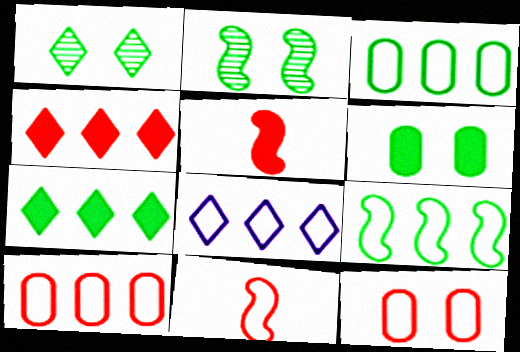[[8, 9, 10]]